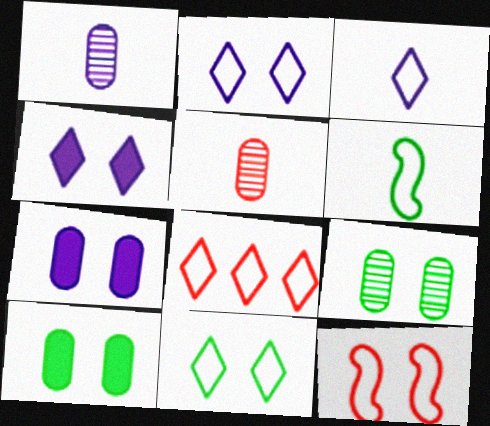[[3, 8, 11], 
[4, 9, 12]]